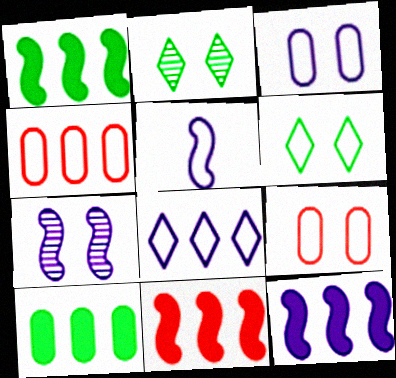[[1, 11, 12], 
[3, 5, 8], 
[4, 5, 6], 
[5, 7, 12]]